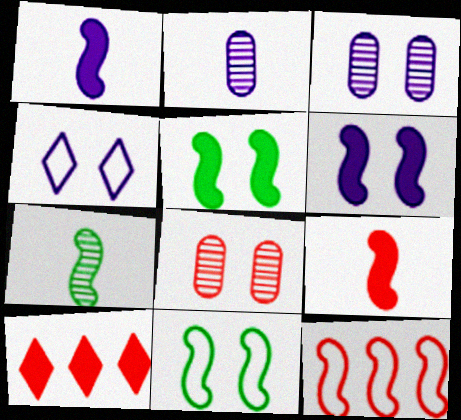[[2, 10, 11], 
[3, 4, 6], 
[4, 5, 8], 
[6, 7, 12]]